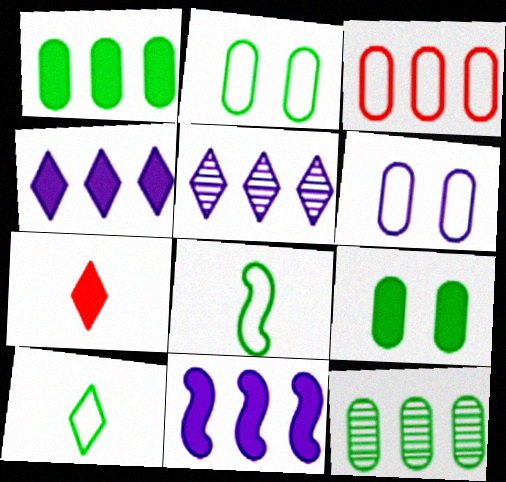[[7, 9, 11]]